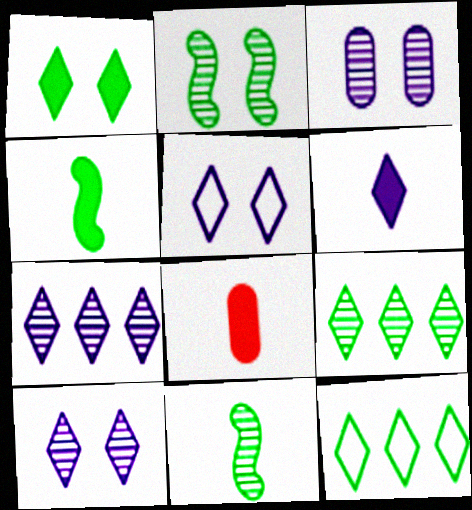[[4, 6, 8], 
[5, 6, 7]]